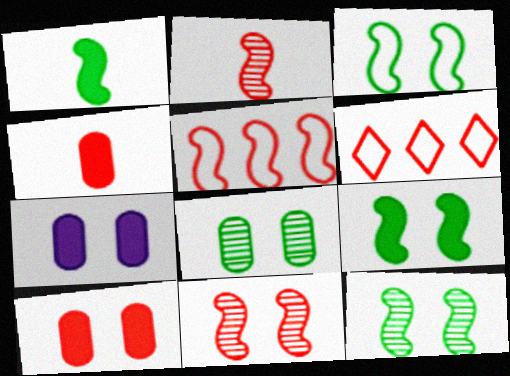[[2, 6, 10], 
[3, 9, 12], 
[4, 6, 11]]